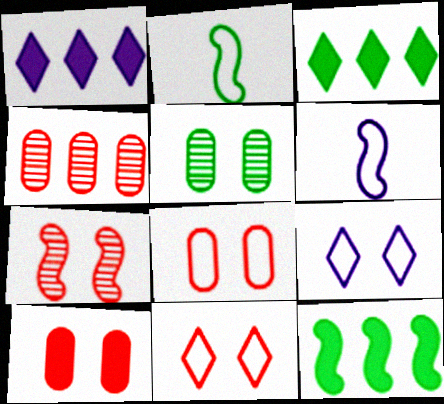[[2, 3, 5], 
[6, 7, 12], 
[7, 10, 11]]